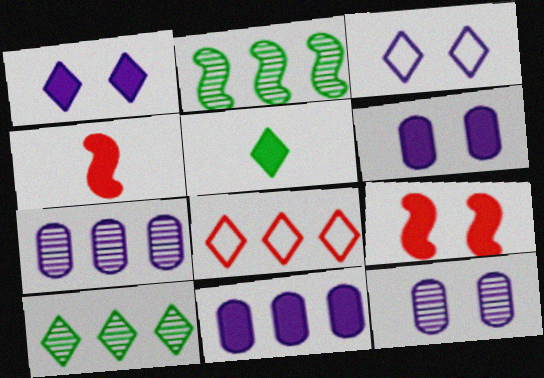[[2, 8, 11], 
[5, 9, 11]]